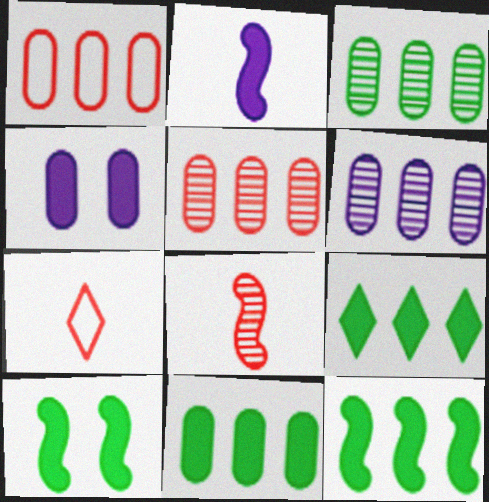[[1, 6, 11], 
[3, 5, 6], 
[6, 7, 10], 
[9, 11, 12]]